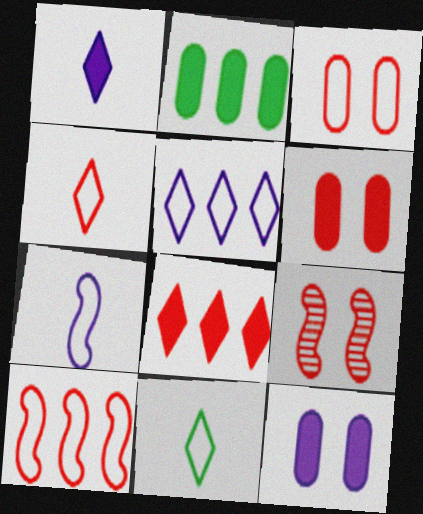[[3, 4, 10]]